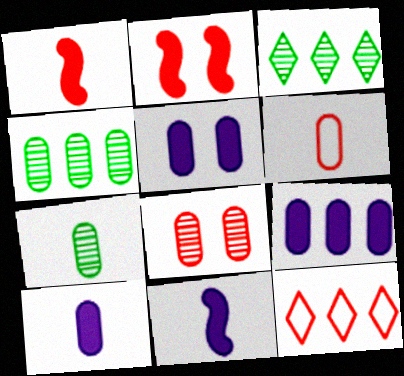[[1, 8, 12], 
[4, 5, 6], 
[5, 9, 10], 
[6, 7, 10]]